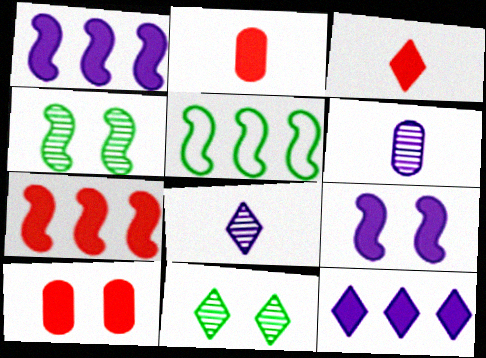[[3, 7, 10], 
[5, 8, 10]]